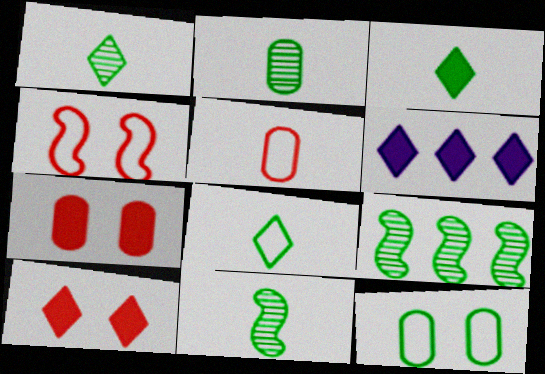[[1, 2, 11], 
[1, 3, 8], 
[2, 4, 6], 
[3, 6, 10], 
[3, 9, 12]]